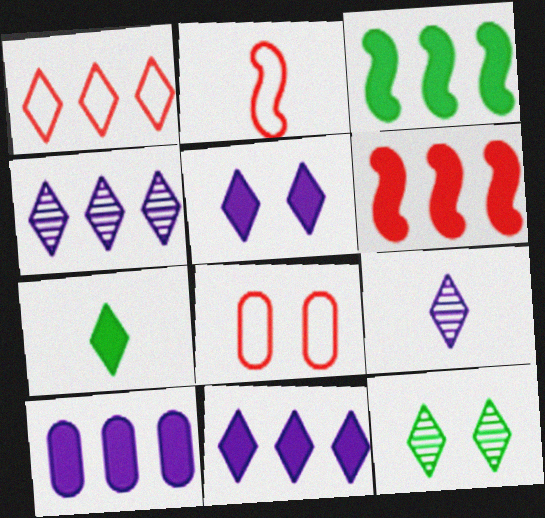[[1, 2, 8], 
[2, 10, 12], 
[3, 8, 9]]